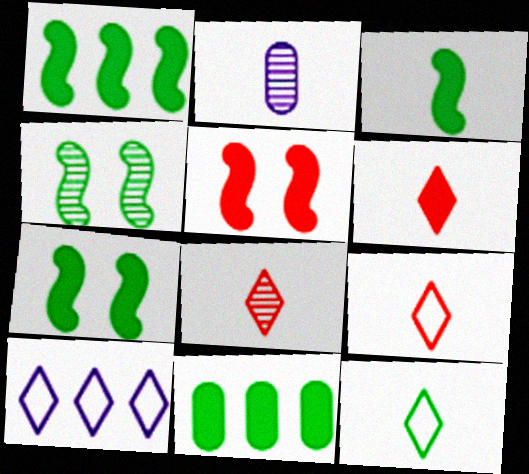[[1, 3, 7], 
[2, 3, 9], 
[4, 11, 12], 
[6, 8, 9]]